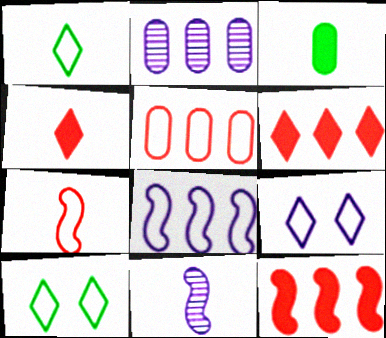[]